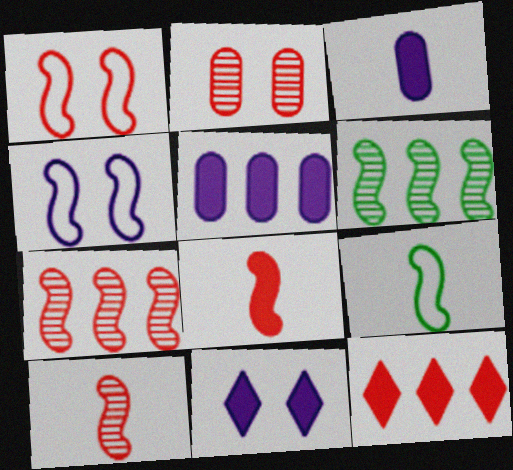[[1, 7, 8], 
[4, 6, 8]]